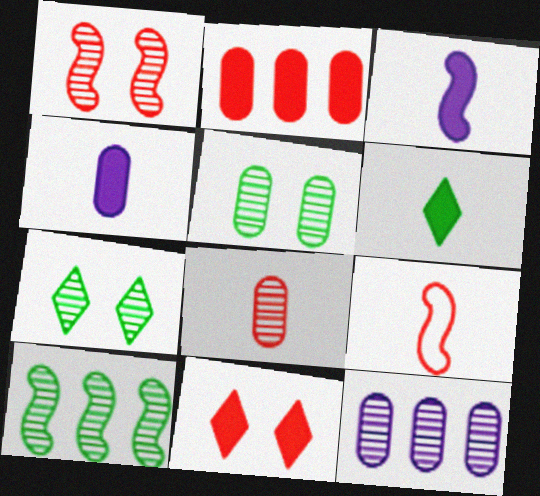[[5, 8, 12]]